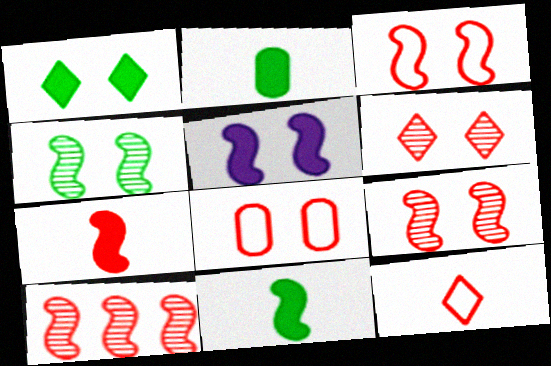[[3, 4, 5], 
[3, 7, 10]]